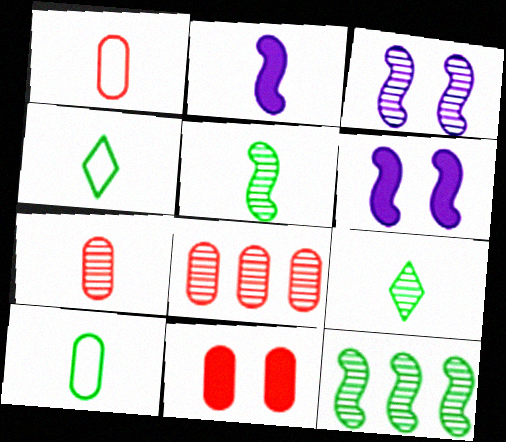[[1, 2, 9], 
[1, 8, 11], 
[2, 4, 7], 
[3, 8, 9], 
[4, 6, 8]]